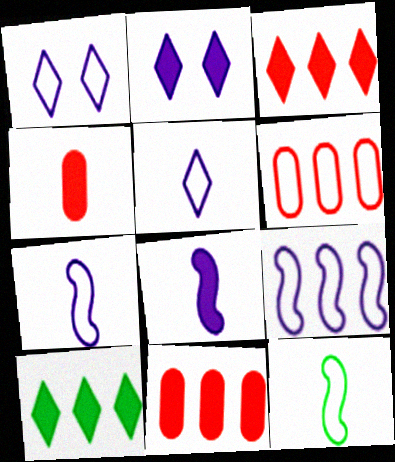[[1, 6, 12]]